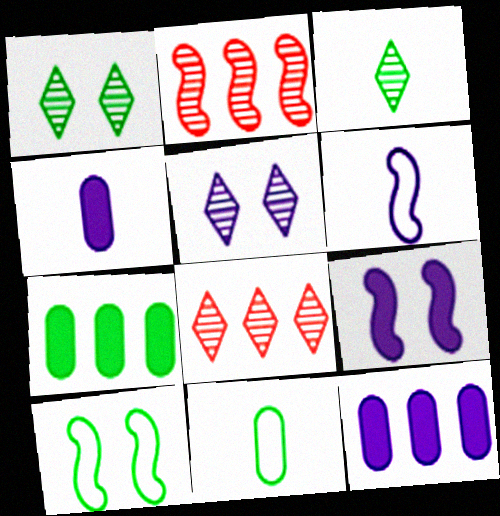[[3, 5, 8], 
[3, 7, 10], 
[4, 8, 10], 
[5, 6, 12], 
[8, 9, 11]]